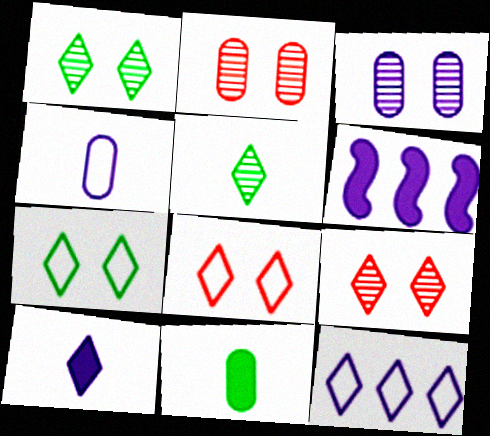[]